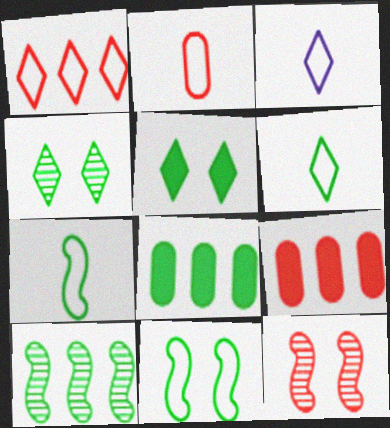[[2, 3, 7], 
[3, 8, 12], 
[4, 7, 8]]